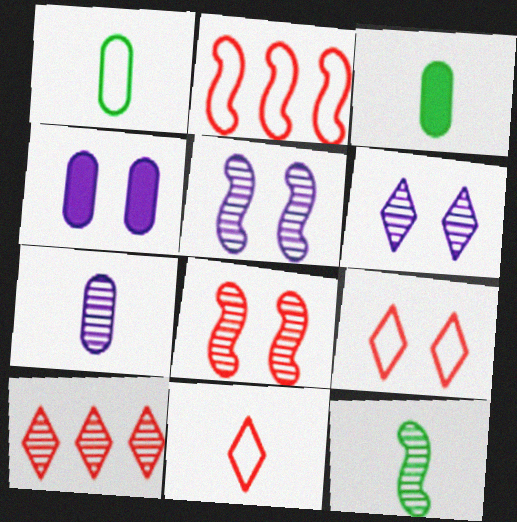[[2, 3, 6]]